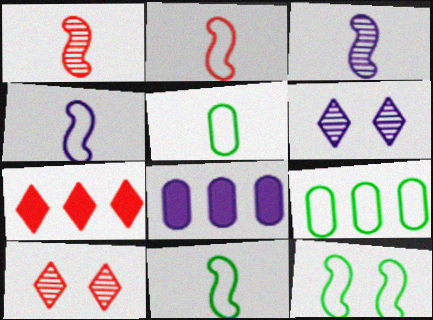[[2, 4, 11], 
[4, 6, 8], 
[8, 10, 11]]